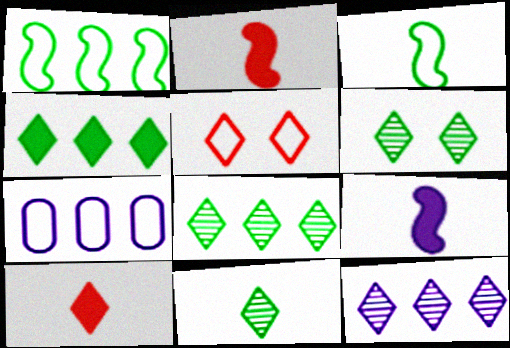[[2, 6, 7], 
[3, 5, 7], 
[6, 8, 11]]